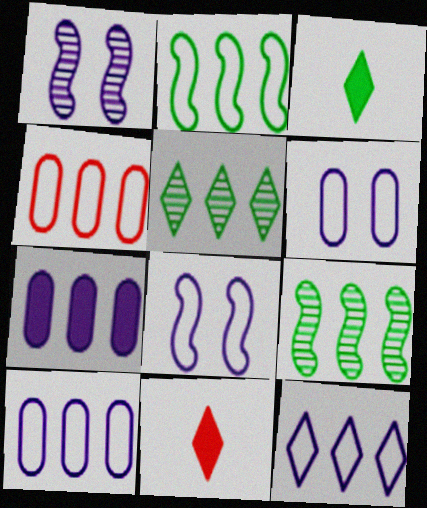[[1, 3, 4], 
[2, 4, 12], 
[6, 9, 11]]